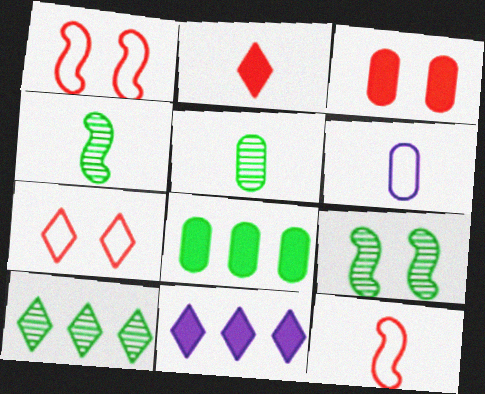[[1, 5, 11], 
[2, 4, 6], 
[5, 9, 10]]